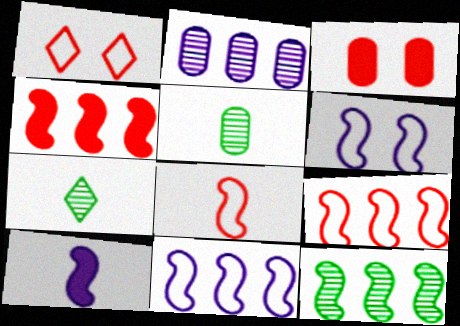[[3, 7, 11], 
[4, 11, 12]]